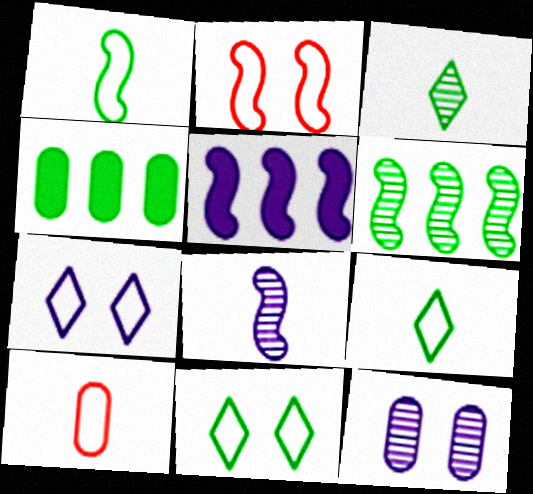[[4, 10, 12]]